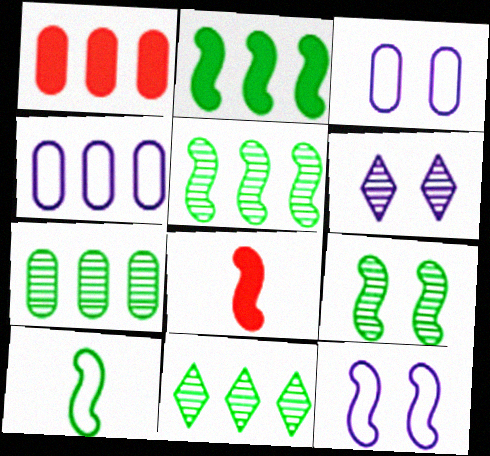[[1, 4, 7], 
[1, 6, 10], 
[2, 9, 10], 
[3, 8, 11], 
[5, 7, 11], 
[5, 8, 12]]